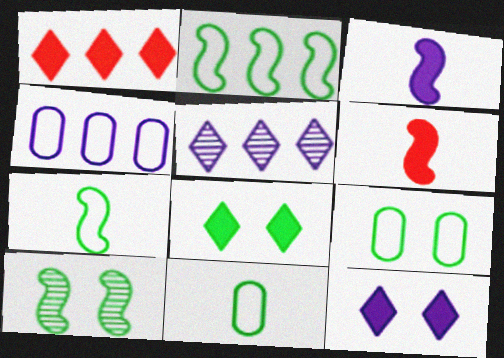[[5, 6, 9], 
[8, 9, 10]]